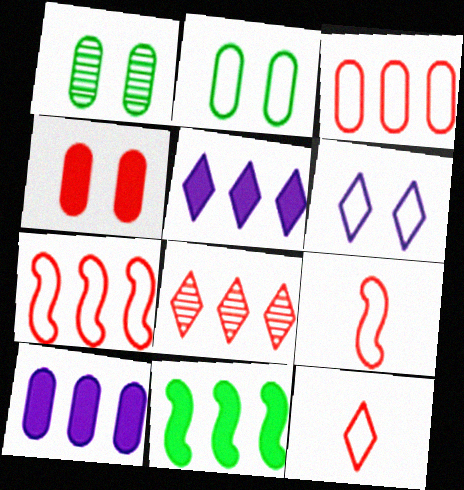[[1, 5, 9], 
[4, 8, 9]]